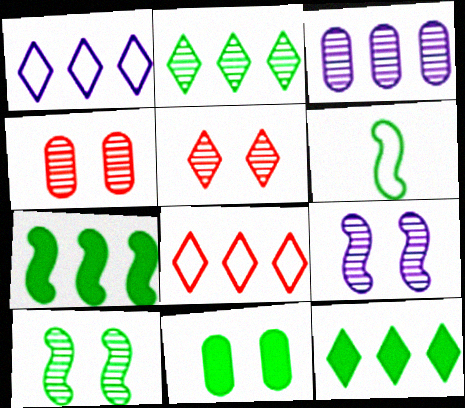[[2, 6, 11], 
[3, 7, 8], 
[6, 7, 10]]